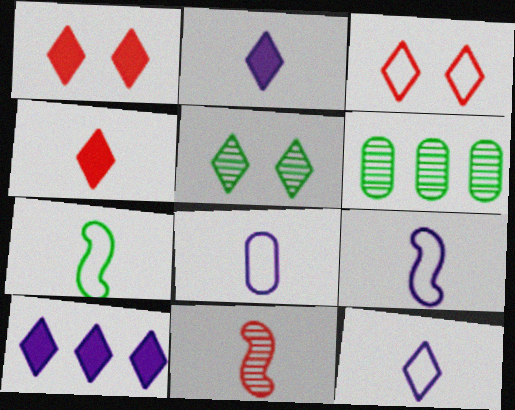[[1, 6, 9], 
[8, 9, 12]]